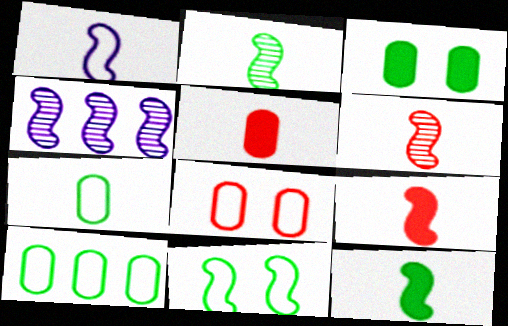[[1, 2, 9], 
[1, 6, 12], 
[4, 9, 11]]